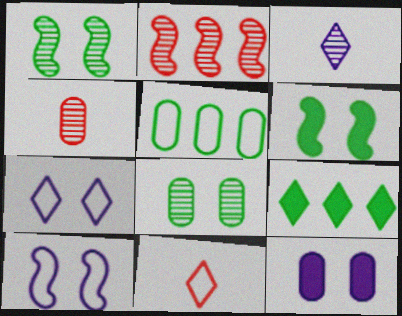[[2, 3, 8], 
[4, 5, 12], 
[4, 9, 10], 
[5, 10, 11]]